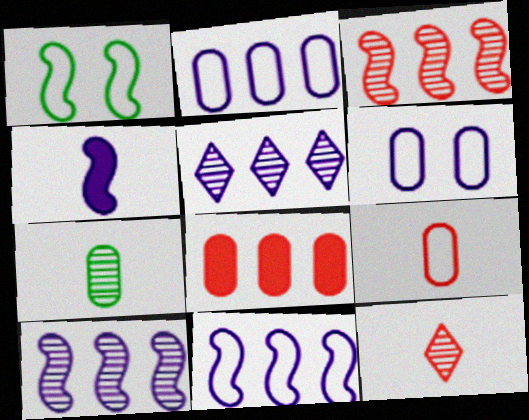[[1, 3, 4], 
[4, 5, 6], 
[6, 7, 8]]